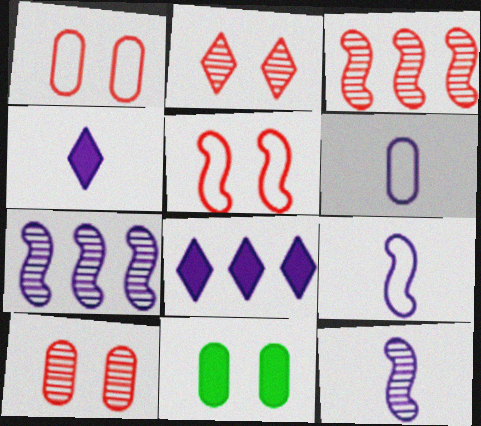[[4, 6, 12]]